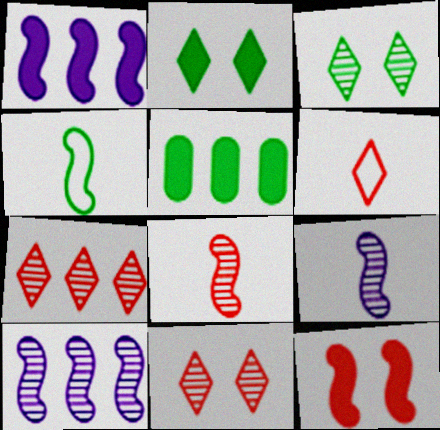[[3, 4, 5], 
[4, 10, 12]]